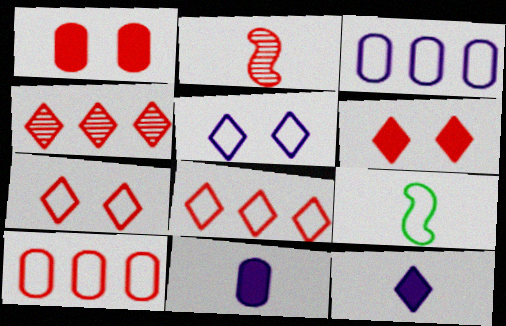[[1, 2, 8], 
[2, 6, 10], 
[3, 7, 9], 
[5, 9, 10]]